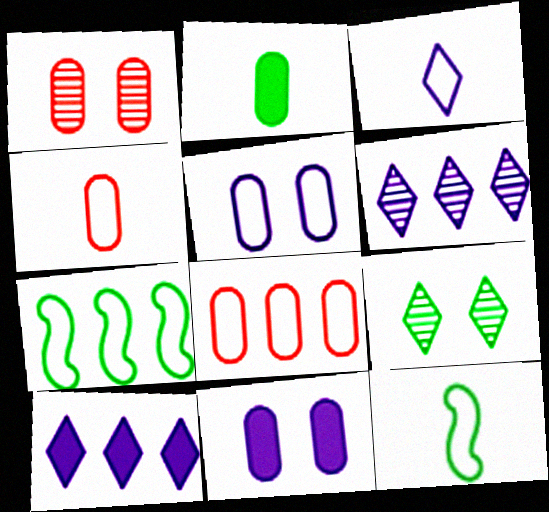[[1, 10, 12], 
[2, 7, 9], 
[3, 4, 12]]